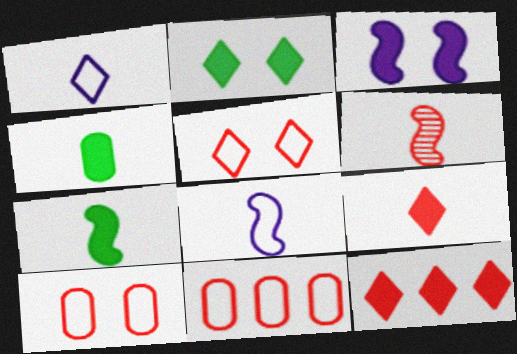[[1, 4, 6], 
[3, 4, 12], 
[6, 7, 8], 
[6, 10, 12]]